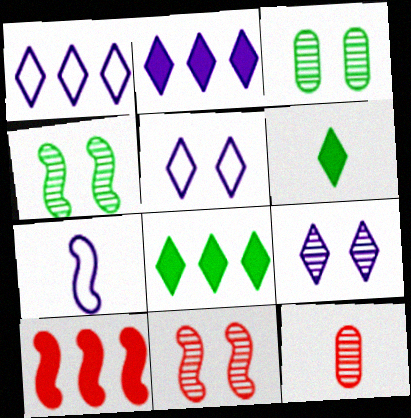[[3, 9, 11], 
[4, 7, 10], 
[6, 7, 12]]